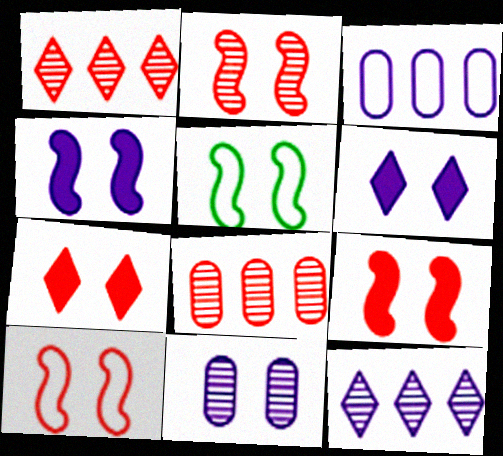[[2, 4, 5], 
[2, 9, 10], 
[5, 7, 11]]